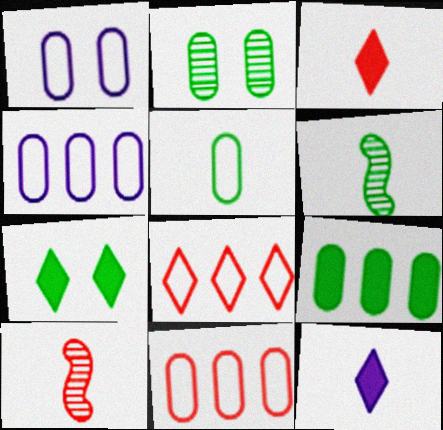[[1, 5, 11], 
[2, 5, 9], 
[4, 7, 10], 
[5, 10, 12]]